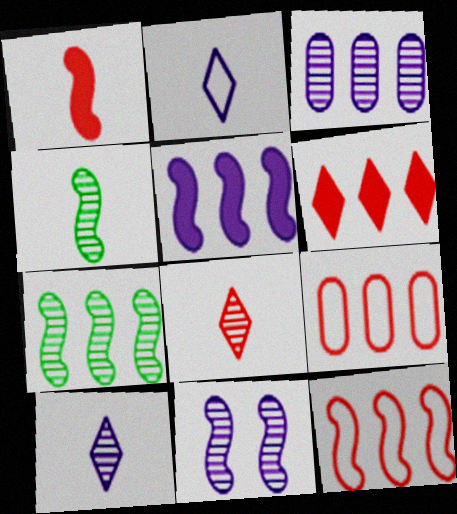[[3, 10, 11], 
[5, 7, 12]]